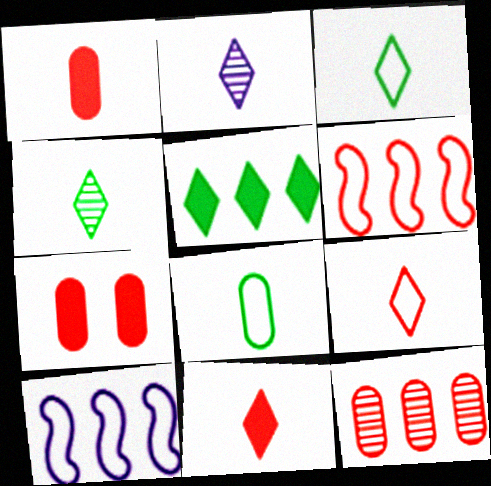[[2, 3, 11], 
[4, 7, 10], 
[5, 10, 12]]